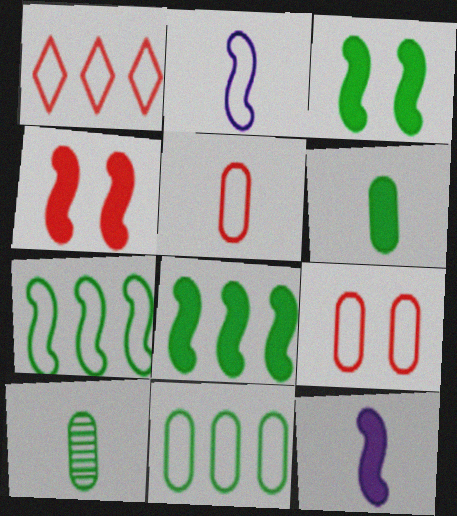[[4, 8, 12]]